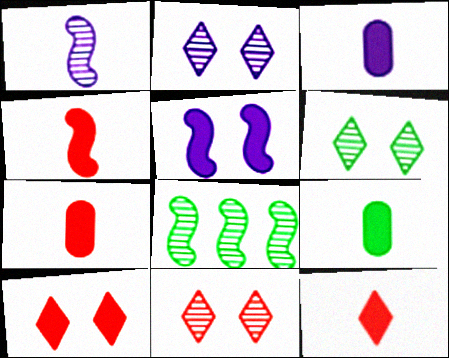[[2, 6, 11], 
[3, 7, 9], 
[4, 7, 12]]